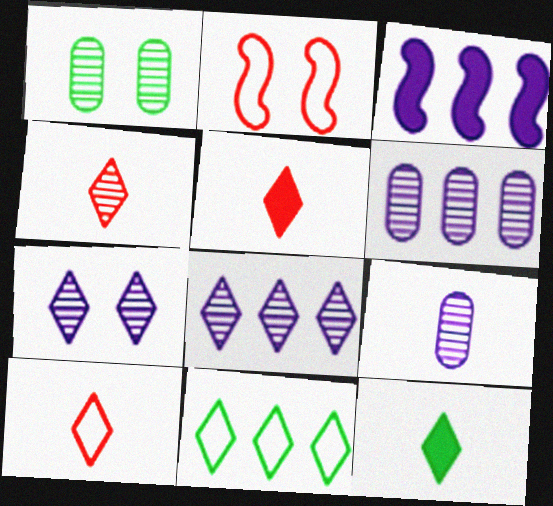[[1, 3, 10], 
[2, 6, 12], 
[4, 5, 10], 
[5, 7, 11]]